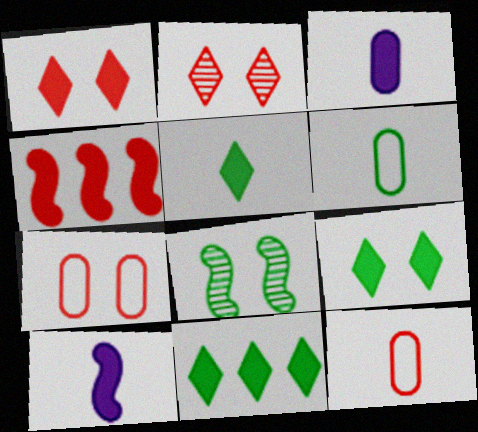[[2, 4, 12], 
[3, 4, 9], 
[5, 9, 11], 
[6, 8, 11]]